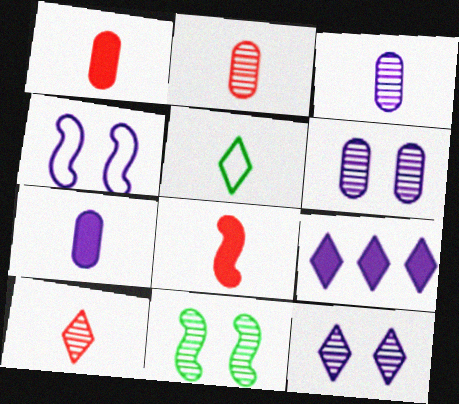[[3, 4, 9], 
[3, 5, 8]]